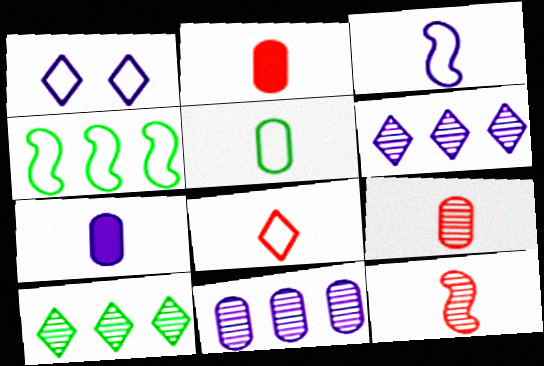[[2, 8, 12], 
[3, 5, 8], 
[5, 7, 9]]